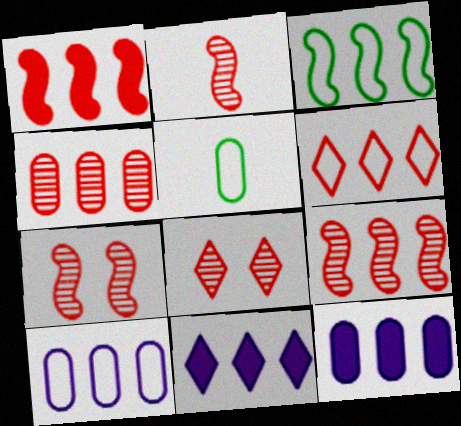[[1, 4, 6], 
[2, 4, 8], 
[2, 7, 9], 
[3, 4, 11], 
[3, 6, 10], 
[5, 7, 11]]